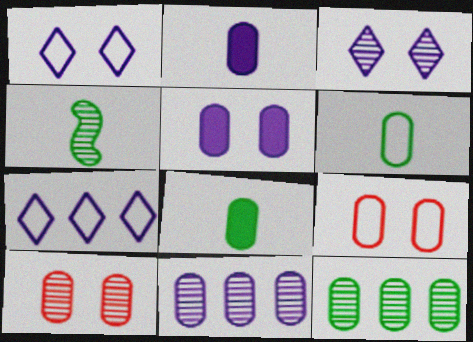[[2, 9, 12], 
[8, 9, 11]]